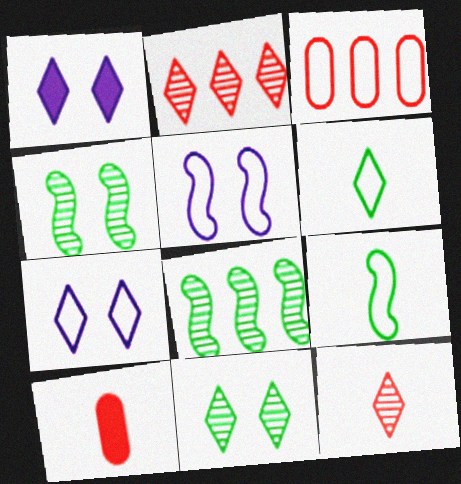[[1, 2, 6], 
[3, 5, 6], 
[3, 7, 9], 
[7, 8, 10]]